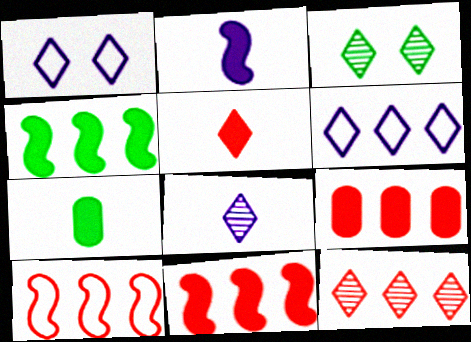[[2, 5, 7], 
[3, 5, 6], 
[3, 8, 12], 
[9, 10, 12]]